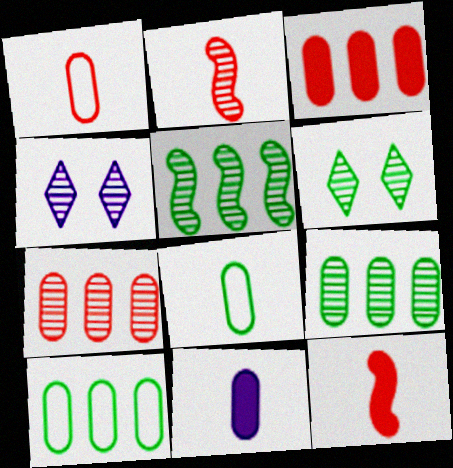[[2, 4, 9], 
[4, 10, 12]]